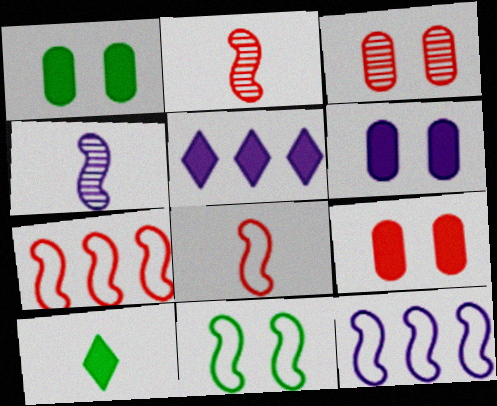[[1, 6, 9], 
[3, 10, 12], 
[8, 11, 12]]